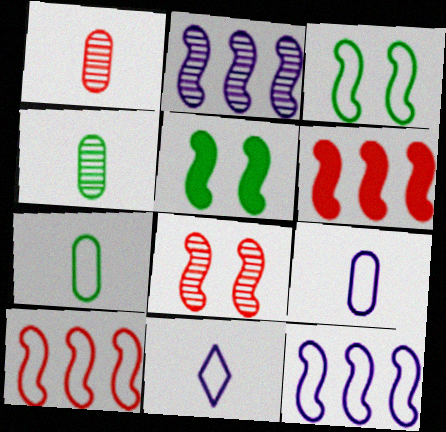[]